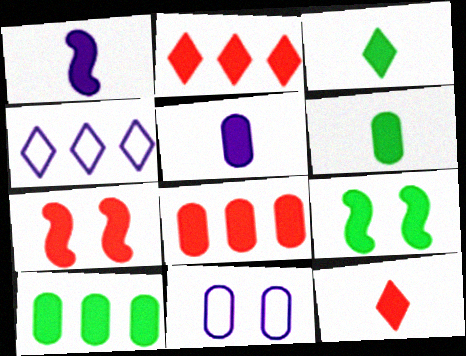[[1, 6, 12], 
[2, 5, 9], 
[3, 9, 10], 
[7, 8, 12]]